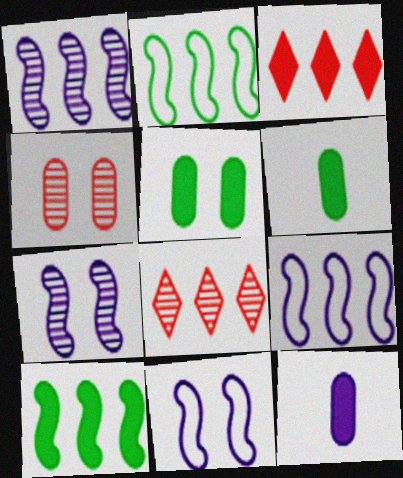[[6, 8, 11]]